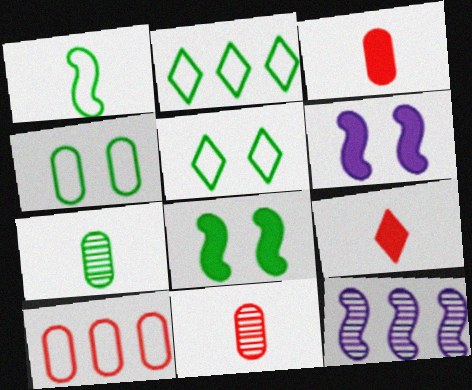[[1, 2, 4], 
[2, 6, 11], 
[2, 7, 8], 
[3, 5, 12], 
[4, 9, 12]]